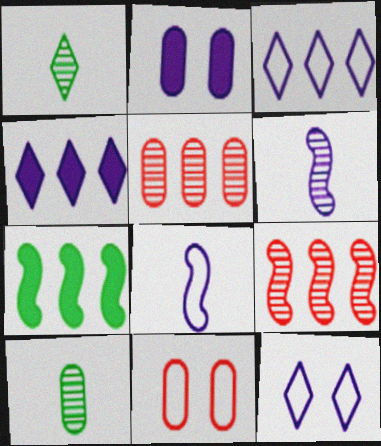[[2, 3, 6], 
[3, 5, 7]]